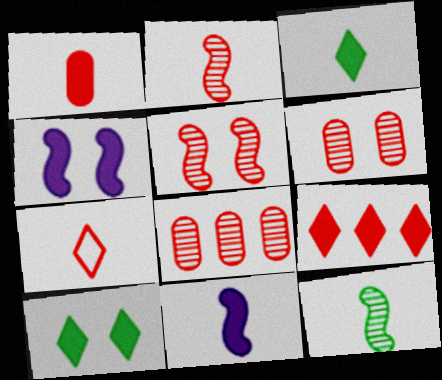[[1, 2, 7], 
[1, 3, 11]]